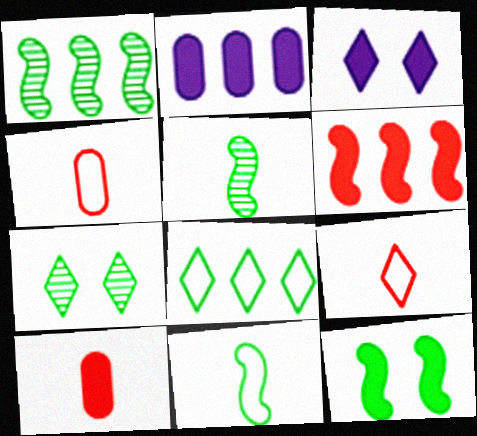[[1, 3, 4], 
[1, 11, 12]]